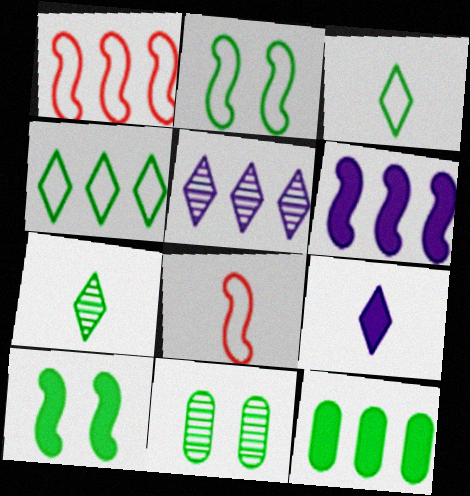[[1, 5, 12], 
[1, 9, 11], 
[2, 7, 12]]